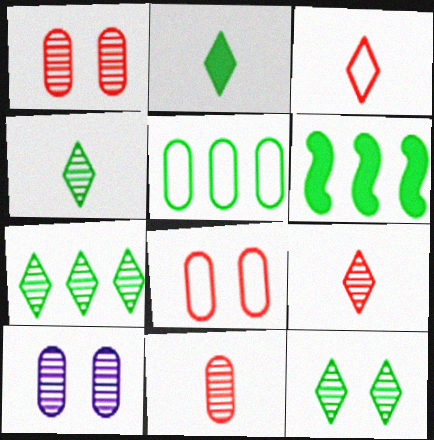[[3, 6, 10], 
[4, 7, 12], 
[5, 6, 7]]